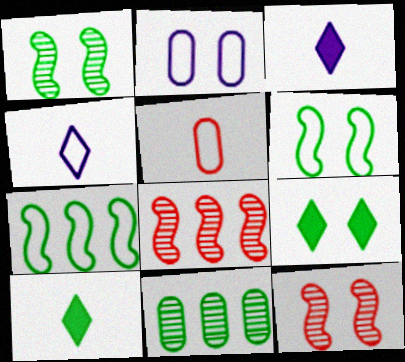[[2, 8, 10], 
[2, 9, 12], 
[6, 10, 11]]